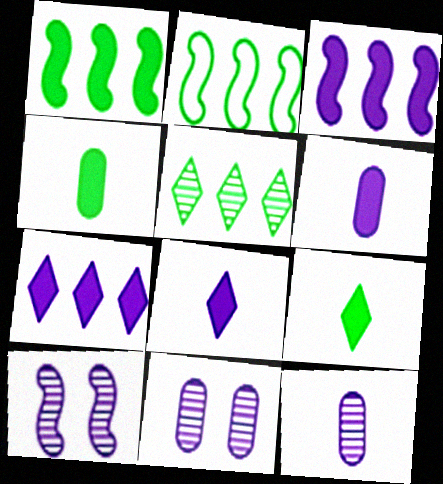[]